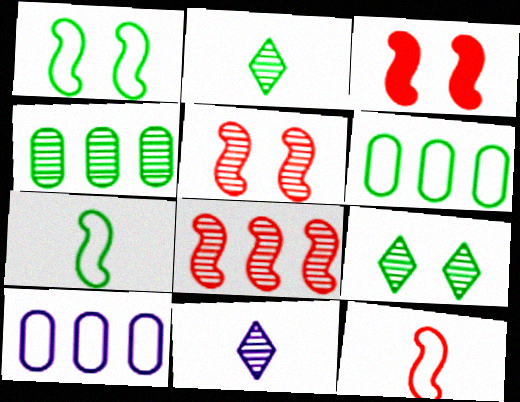[[2, 3, 10], 
[3, 6, 11], 
[3, 8, 12], 
[4, 5, 11]]